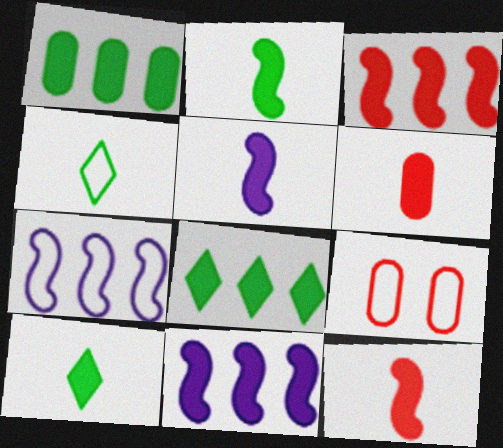[[2, 5, 12], 
[4, 7, 9], 
[5, 6, 10]]